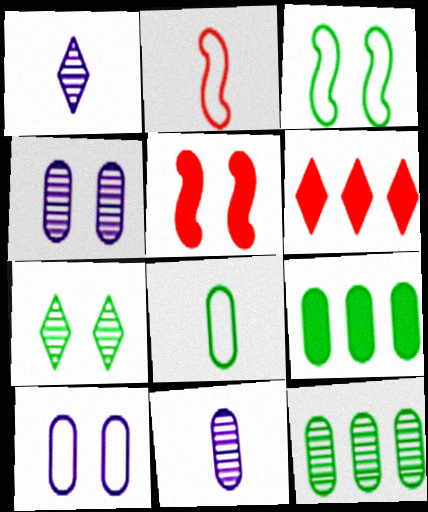[[3, 6, 11], 
[5, 7, 10]]